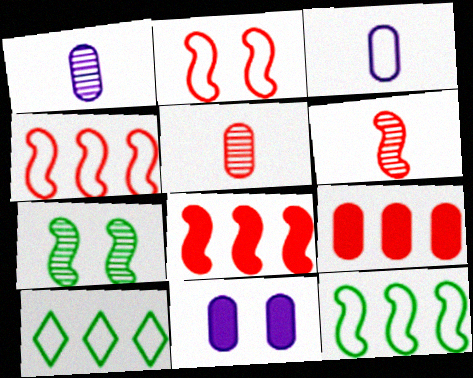[[2, 3, 10], 
[2, 6, 8], 
[6, 10, 11]]